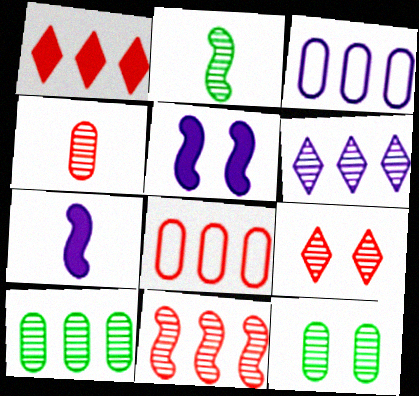[[1, 8, 11], 
[4, 9, 11], 
[6, 10, 11]]